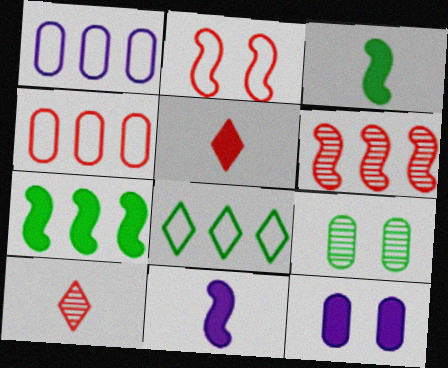[[3, 8, 9], 
[5, 7, 12]]